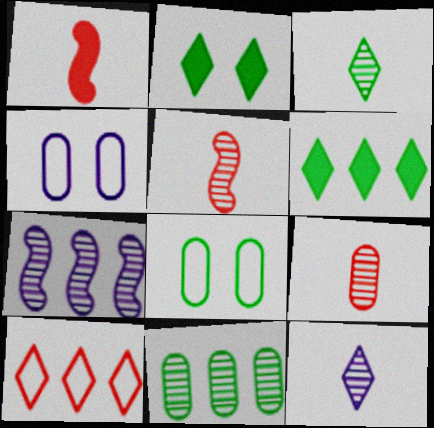[[2, 10, 12], 
[4, 5, 6]]